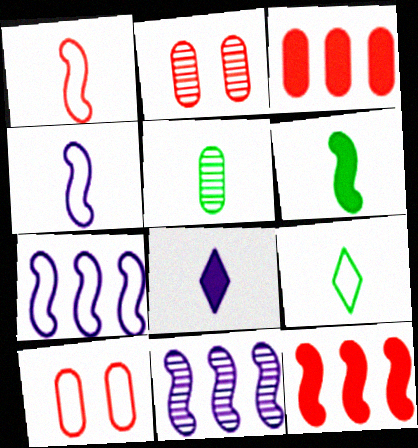[[1, 5, 8], 
[5, 6, 9], 
[7, 9, 10]]